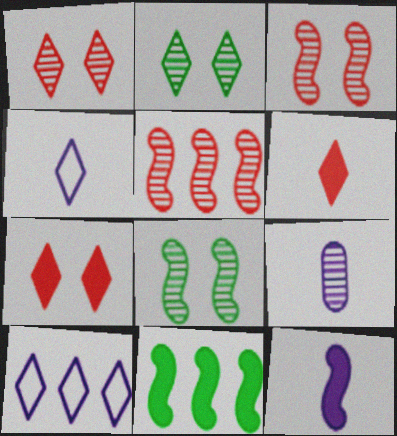[[2, 5, 9], 
[2, 6, 10], 
[4, 9, 12]]